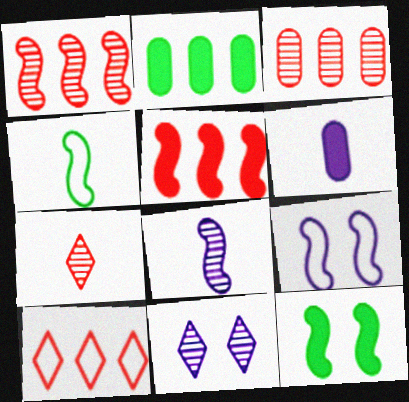[[2, 7, 9], 
[3, 5, 10], 
[4, 6, 7]]